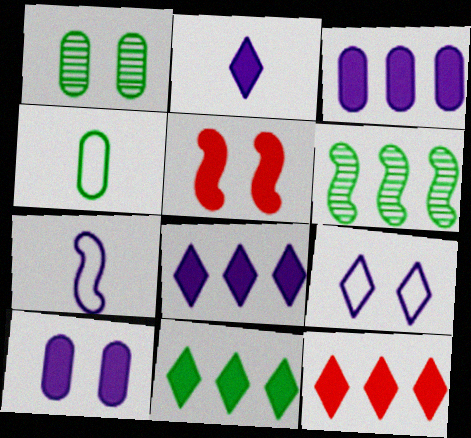[[1, 5, 9], 
[1, 7, 12], 
[5, 6, 7], 
[8, 11, 12]]